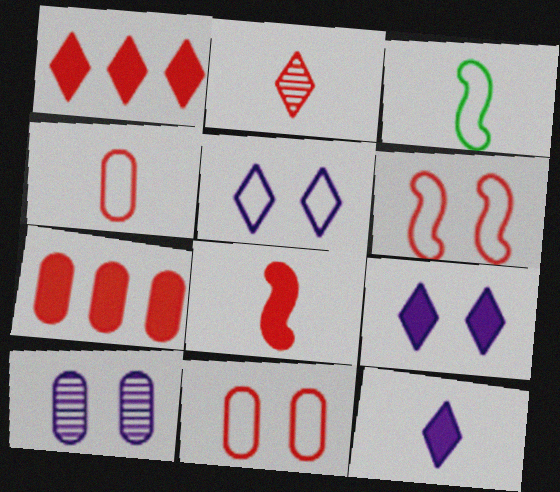[[1, 3, 10], 
[2, 4, 8], 
[2, 6, 7]]